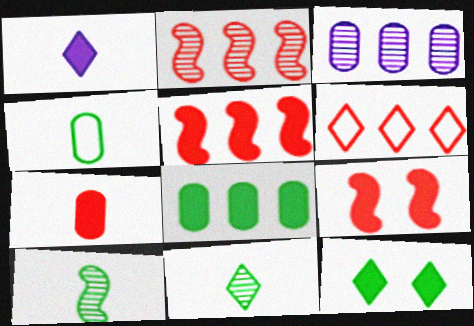[[1, 8, 9]]